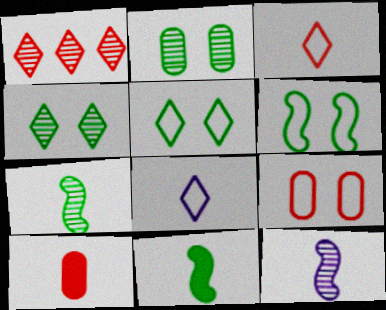[[1, 2, 12], 
[7, 8, 10]]